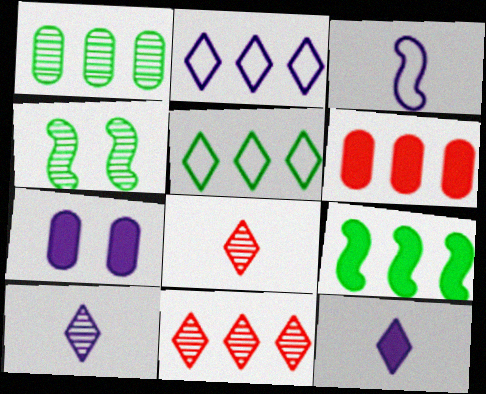[[1, 5, 9]]